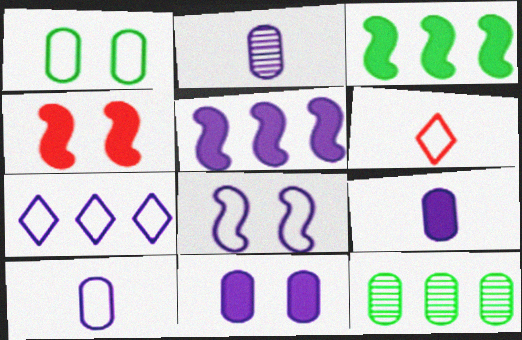[[2, 9, 10], 
[7, 8, 10]]